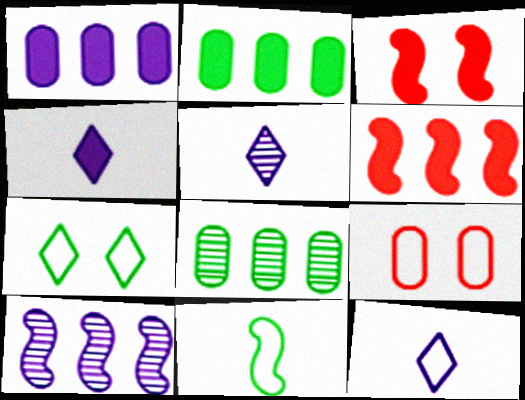[[2, 3, 4], 
[3, 8, 12], 
[3, 10, 11], 
[4, 5, 12]]